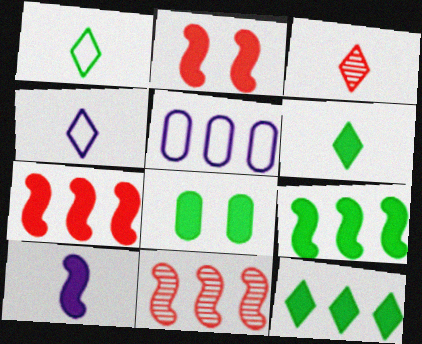[[2, 9, 10], 
[3, 4, 6], 
[4, 8, 11], 
[5, 11, 12], 
[6, 8, 9]]